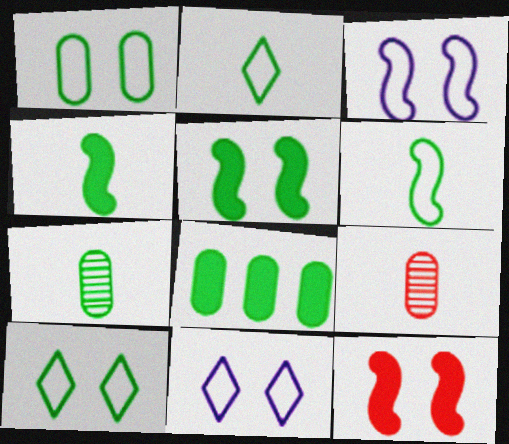[[1, 7, 8], 
[2, 4, 7]]